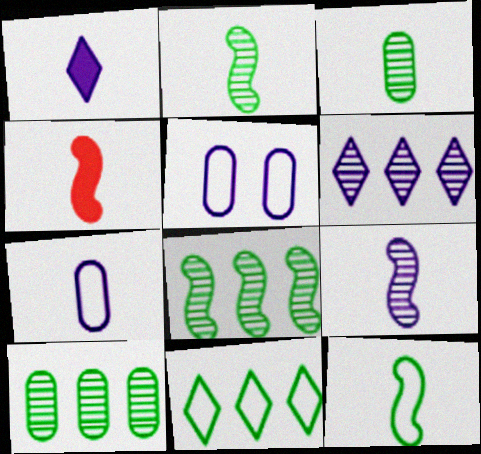[[1, 7, 9], 
[4, 9, 12]]